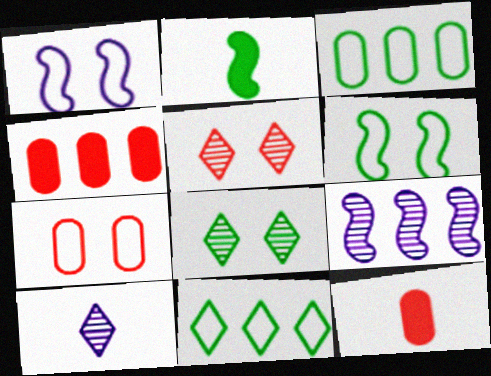[[2, 3, 8], 
[4, 6, 10], 
[4, 9, 11]]